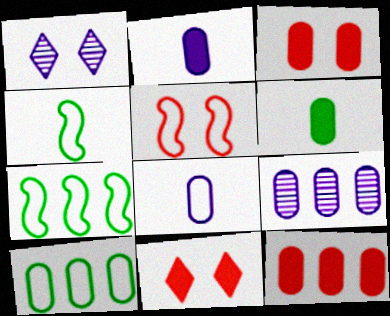[[1, 4, 12], 
[4, 9, 11], 
[9, 10, 12]]